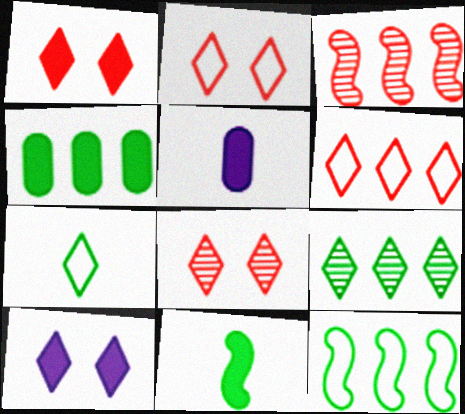[[1, 2, 8], 
[4, 9, 12], 
[5, 8, 12]]